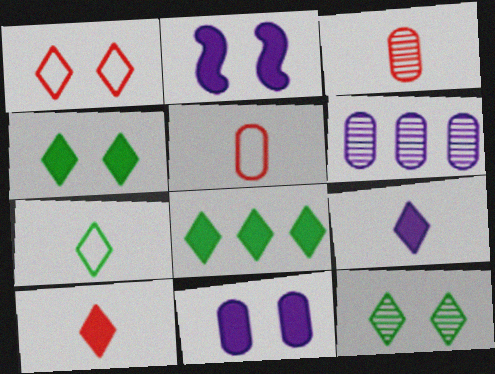[[7, 8, 12]]